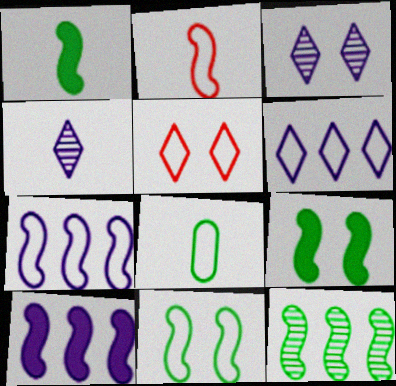[[1, 11, 12], 
[2, 7, 11], 
[5, 7, 8]]